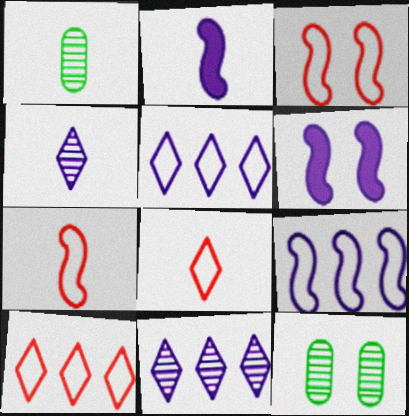[[1, 2, 8], 
[1, 6, 10], 
[2, 10, 12]]